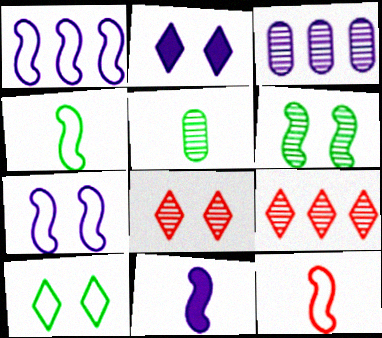[[2, 8, 10]]